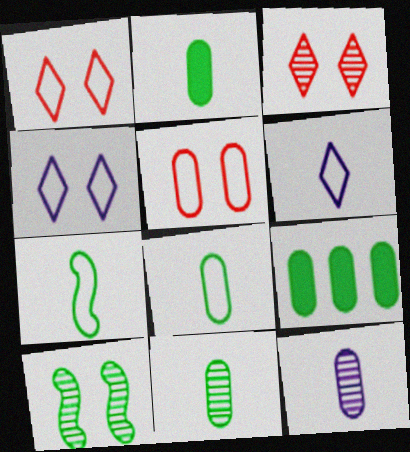[[2, 8, 11], 
[5, 9, 12]]